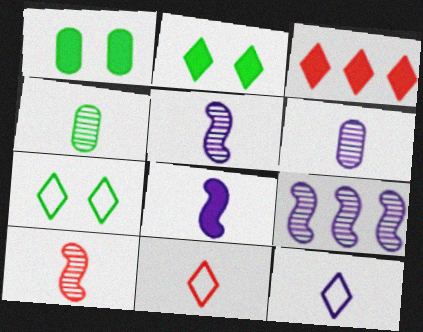[[1, 3, 8], 
[1, 9, 11], 
[4, 8, 11], 
[6, 8, 12]]